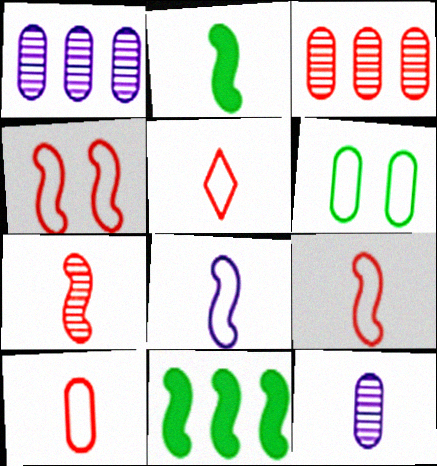[[2, 5, 12], 
[2, 7, 8], 
[5, 9, 10]]